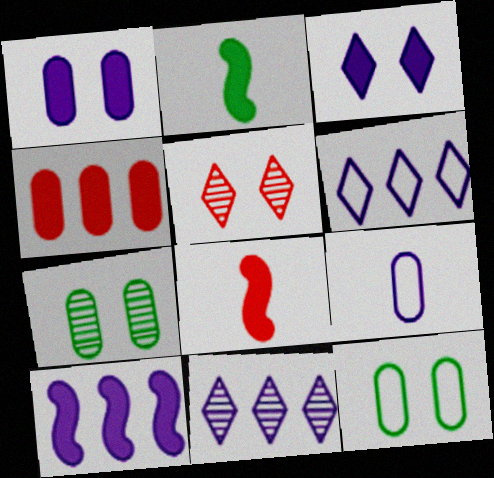[[2, 3, 4], 
[4, 7, 9], 
[6, 7, 8], 
[8, 11, 12]]